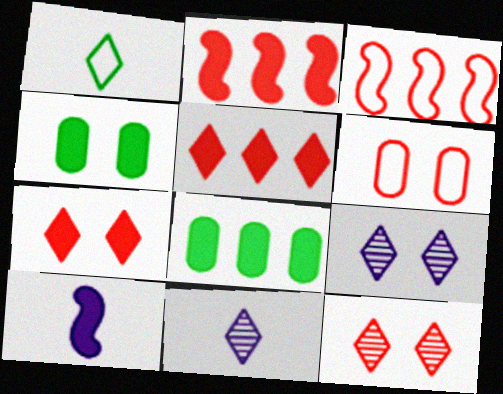[[1, 5, 9], 
[3, 4, 11], 
[4, 5, 10], 
[7, 8, 10]]